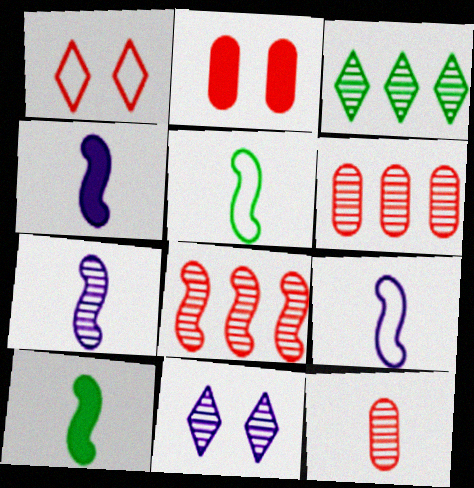[[2, 3, 9], 
[4, 7, 9]]